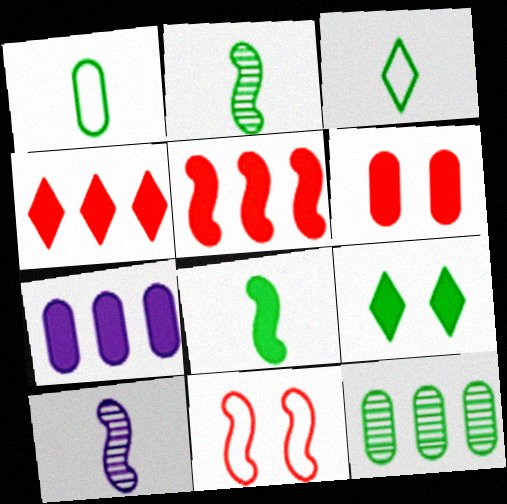[]